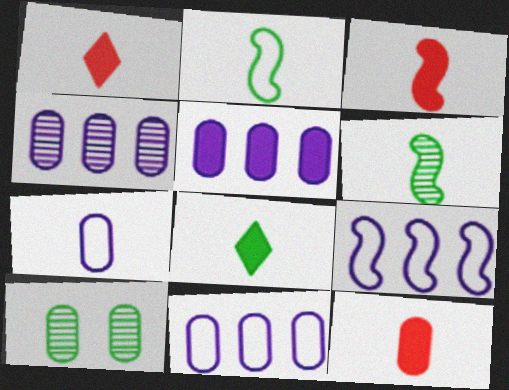[[1, 3, 12], 
[1, 6, 7], 
[1, 9, 10], 
[4, 5, 11], 
[10, 11, 12]]